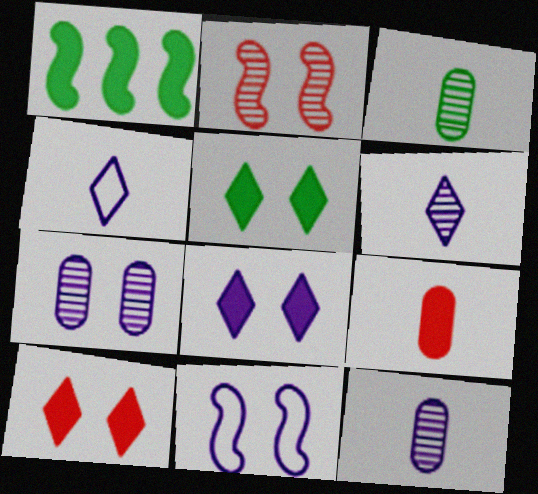[[1, 8, 9], 
[5, 8, 10], 
[7, 8, 11]]